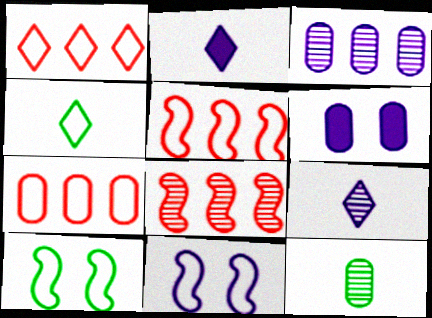[[1, 5, 7], 
[2, 3, 11], 
[4, 6, 8], 
[4, 7, 11], 
[6, 7, 12]]